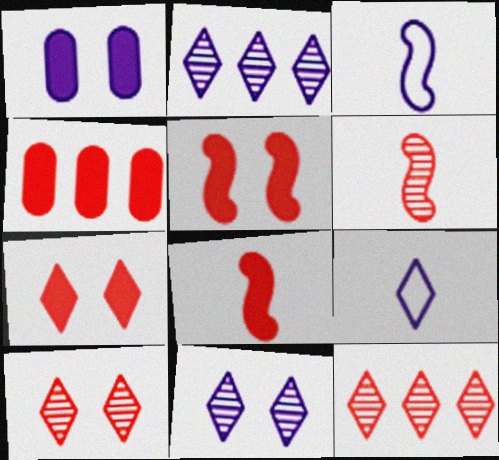[[1, 2, 3], 
[4, 7, 8]]